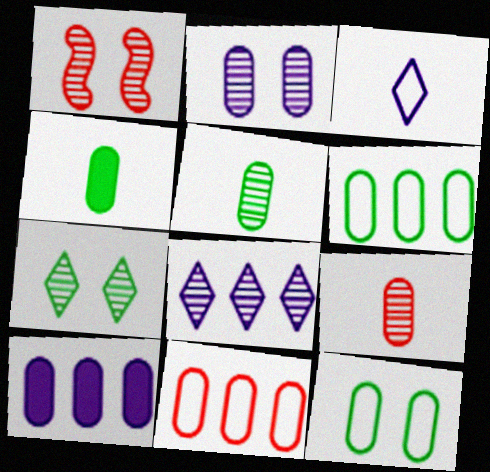[[1, 2, 7], 
[1, 5, 8], 
[2, 4, 11], 
[9, 10, 12]]